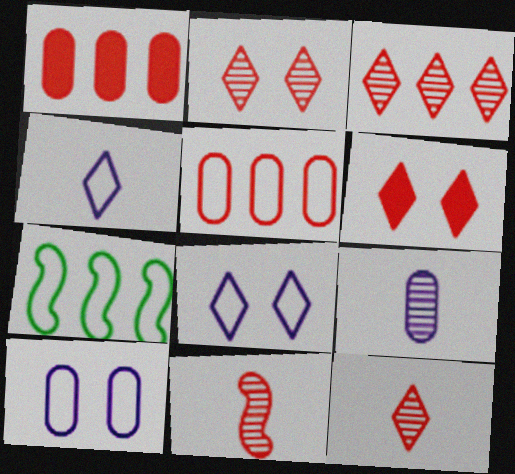[[2, 3, 12], 
[5, 6, 11], 
[6, 7, 9]]